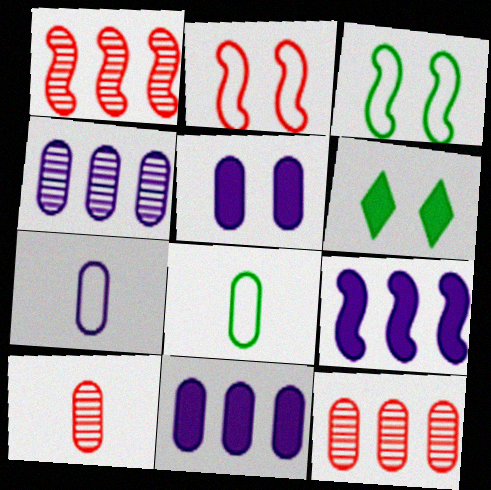[[1, 6, 7], 
[4, 5, 7], 
[5, 8, 12]]